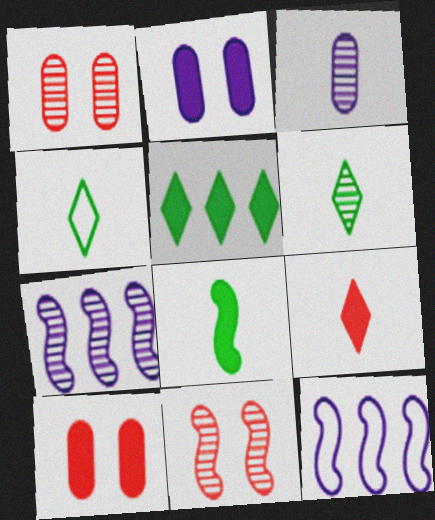[[1, 6, 7], 
[4, 7, 10], 
[6, 10, 12], 
[8, 11, 12]]